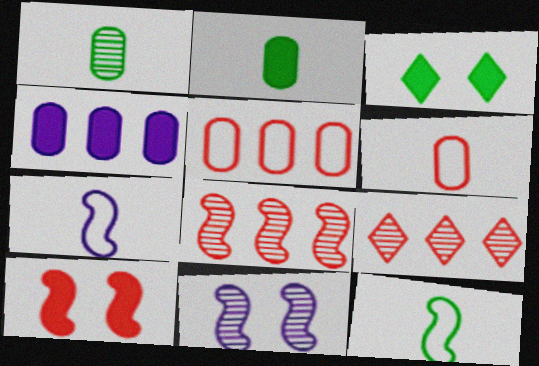[[1, 9, 11], 
[6, 9, 10]]